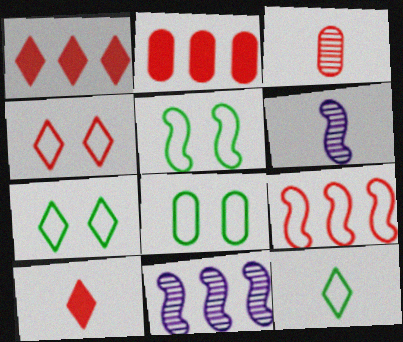[[1, 6, 8], 
[2, 6, 7], 
[5, 7, 8], 
[8, 10, 11]]